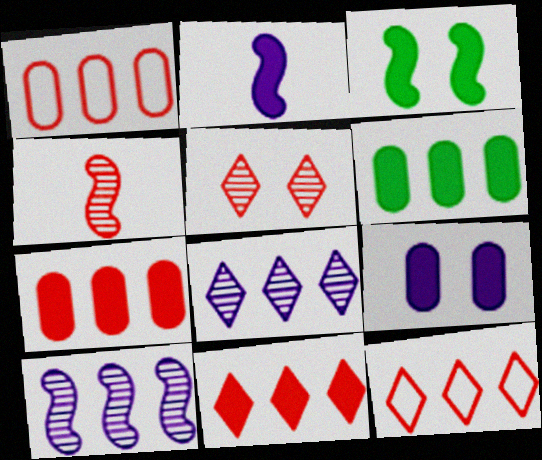[[6, 10, 12]]